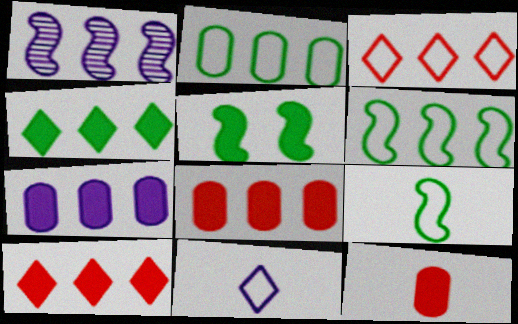[[1, 2, 10]]